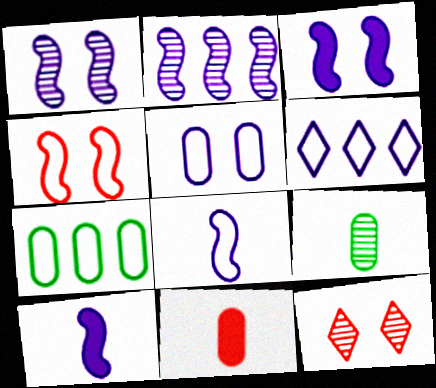[[2, 3, 8], 
[2, 9, 12], 
[5, 6, 8], 
[7, 10, 12]]